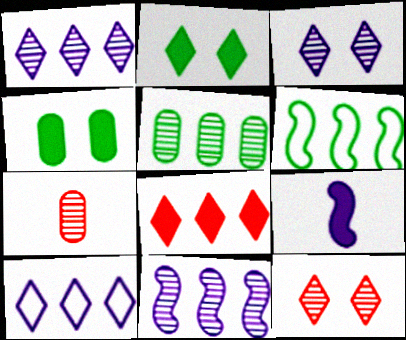[[4, 8, 9]]